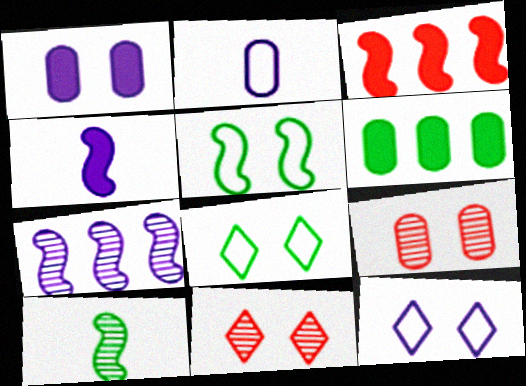[[1, 5, 11], 
[2, 6, 9], 
[6, 8, 10]]